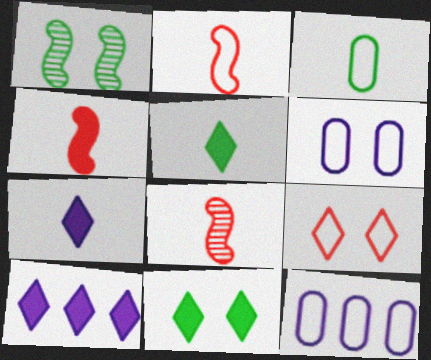[[2, 4, 8], 
[3, 7, 8], 
[8, 11, 12]]